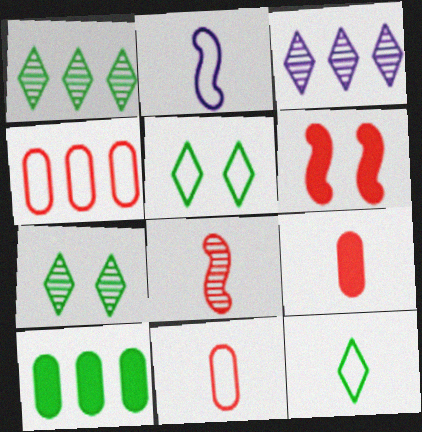[[2, 4, 5], 
[2, 11, 12]]